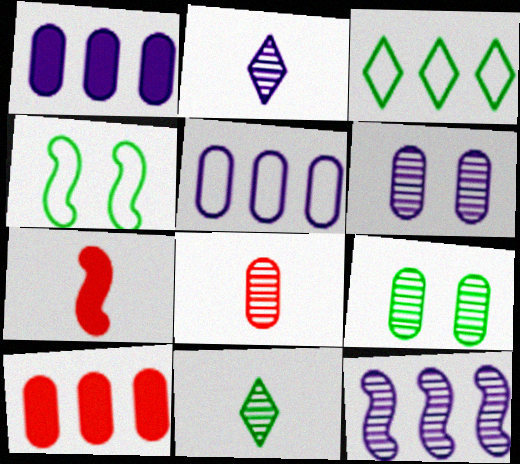[[2, 4, 10], 
[2, 6, 12], 
[3, 6, 7], 
[3, 10, 12], 
[4, 7, 12]]